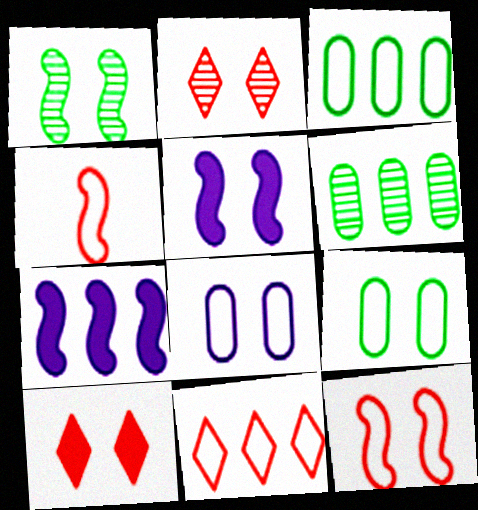[[1, 4, 7], 
[1, 5, 12], 
[1, 8, 10], 
[2, 5, 9], 
[6, 7, 11]]